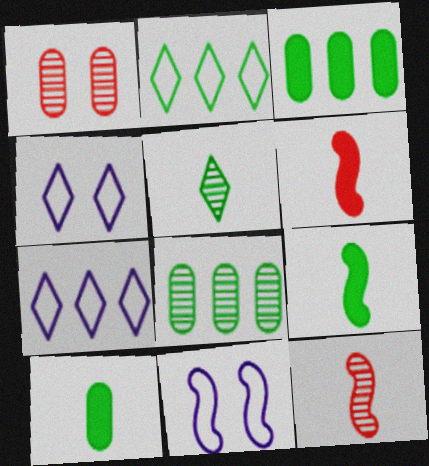[[1, 7, 9], 
[3, 4, 12], 
[4, 6, 8]]